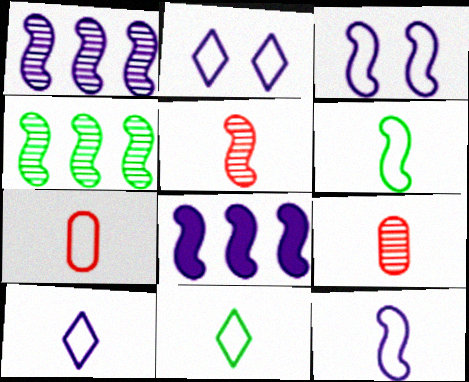[[6, 7, 10], 
[7, 11, 12]]